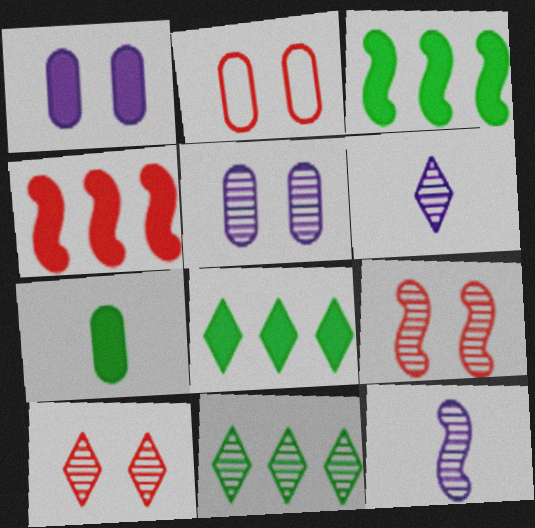[[2, 3, 6], 
[2, 8, 12], 
[6, 10, 11]]